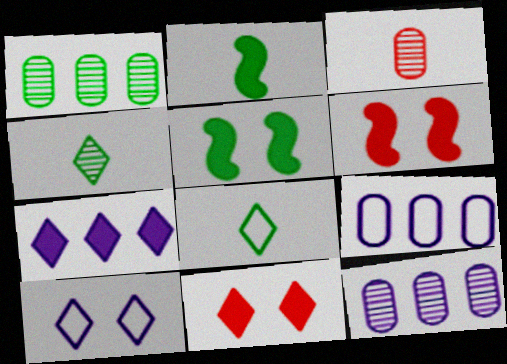[[1, 5, 8], 
[4, 6, 9], 
[6, 8, 12]]